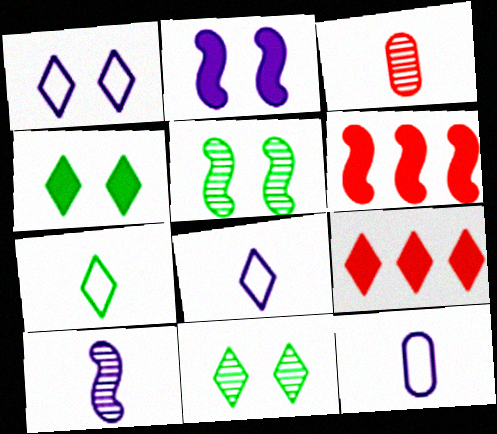[[5, 9, 12], 
[6, 11, 12], 
[8, 9, 11]]